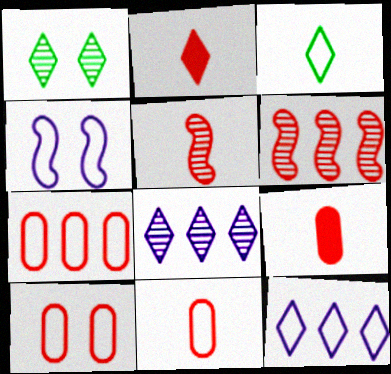[[1, 2, 12], 
[2, 5, 11], 
[2, 6, 10], 
[3, 4, 7], 
[7, 10, 11]]